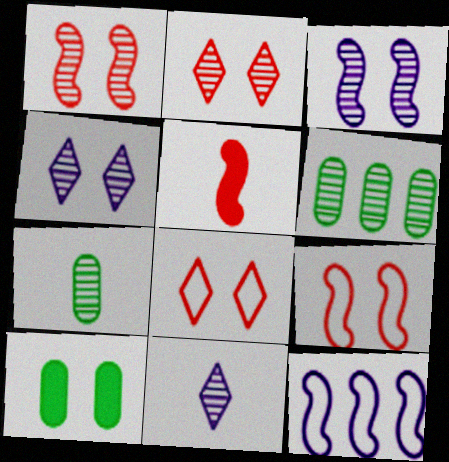[[1, 6, 11], 
[3, 8, 10], 
[4, 9, 10]]